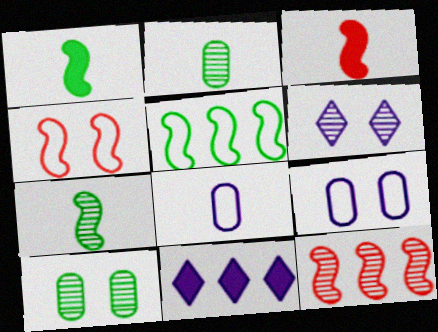[[2, 4, 11], 
[2, 6, 12], 
[3, 4, 12]]